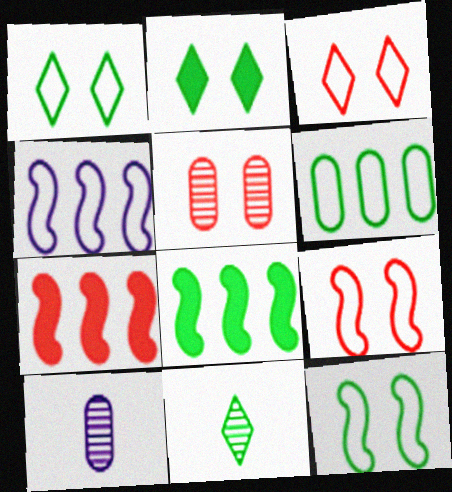[[1, 7, 10], 
[3, 8, 10]]